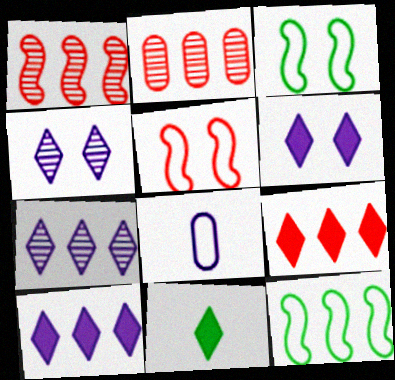[[2, 10, 12], 
[6, 9, 11]]